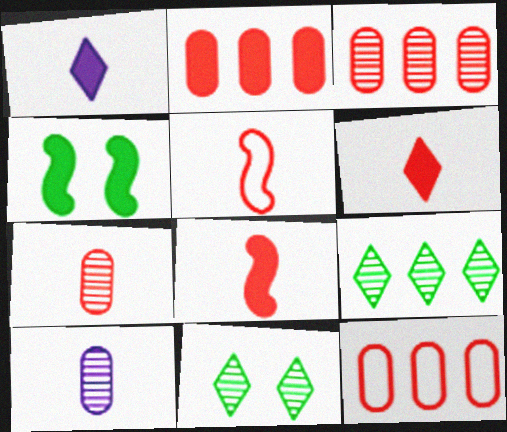[[1, 2, 4], 
[2, 3, 12], 
[5, 6, 7]]